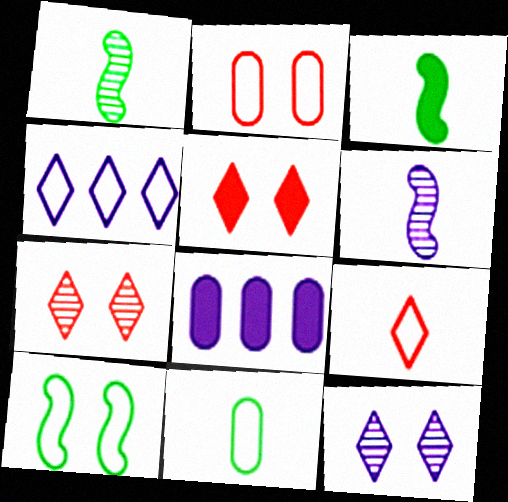[[3, 5, 8]]